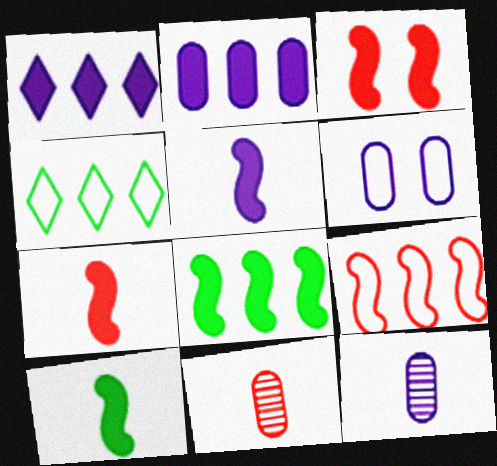[[2, 6, 12], 
[3, 4, 12], 
[3, 5, 8], 
[5, 7, 10]]